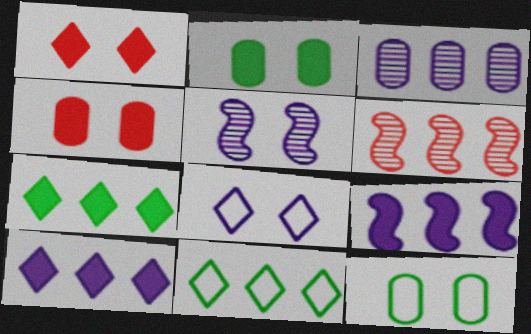[[1, 5, 12]]